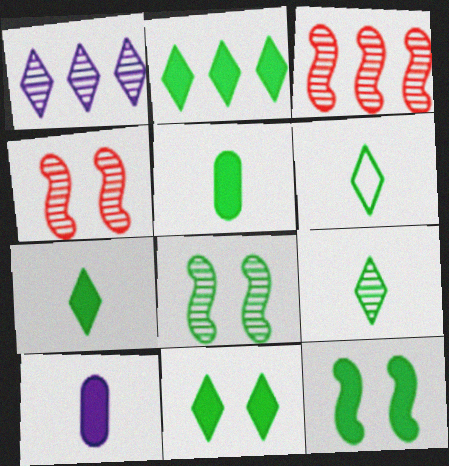[[2, 5, 12], 
[2, 7, 11], 
[6, 7, 9]]